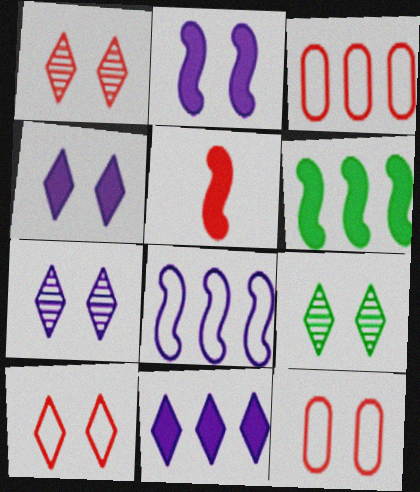[[1, 3, 5], 
[1, 7, 9], 
[2, 5, 6], 
[2, 9, 12], 
[4, 9, 10]]